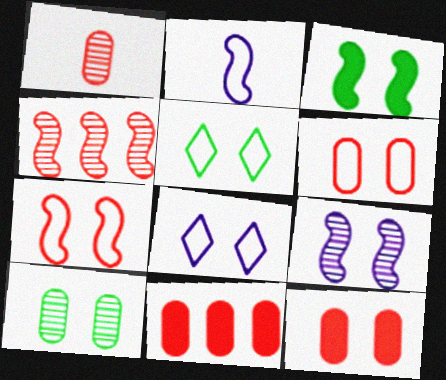[[1, 6, 11], 
[2, 3, 4], 
[3, 5, 10], 
[3, 7, 9], 
[5, 9, 12]]